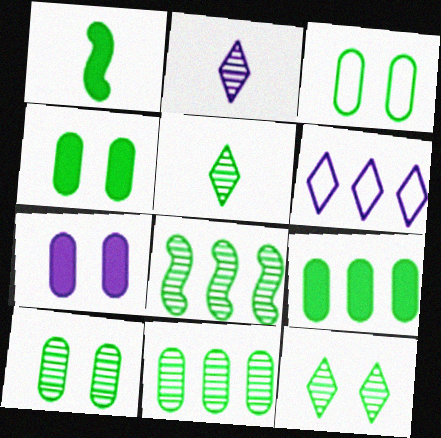[[3, 4, 10], 
[5, 8, 10]]